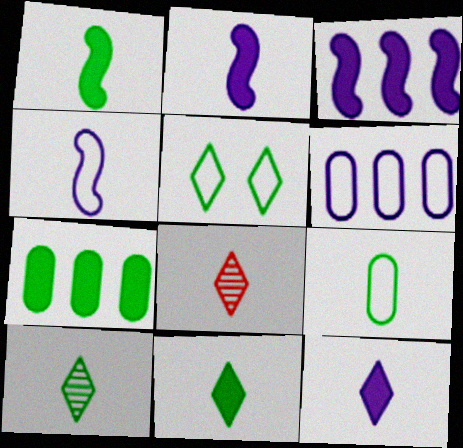[[1, 9, 10], 
[2, 8, 9]]